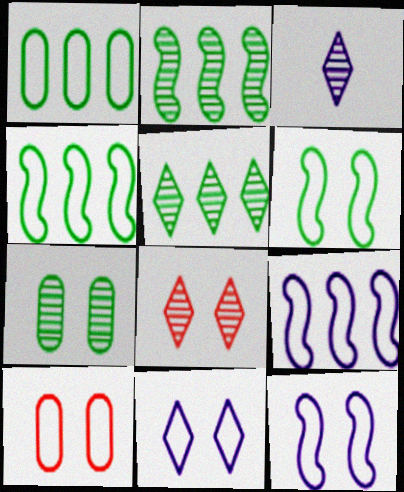[[3, 5, 8], 
[6, 10, 11]]